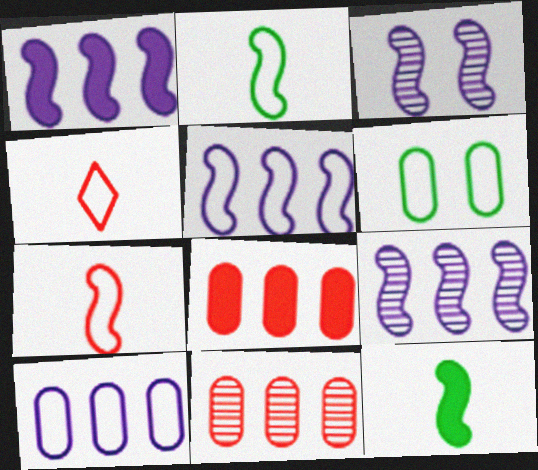[[1, 5, 9], 
[4, 5, 6]]